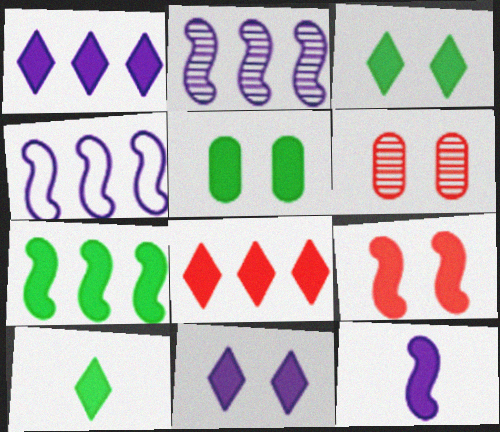[[4, 6, 10], 
[5, 7, 10], 
[5, 8, 12], 
[5, 9, 11], 
[7, 9, 12], 
[8, 10, 11]]